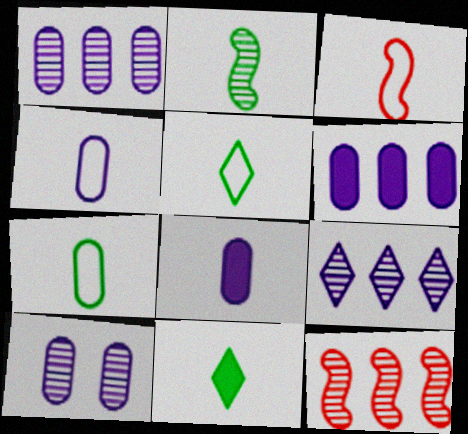[[2, 7, 11], 
[3, 4, 5], 
[4, 6, 10]]